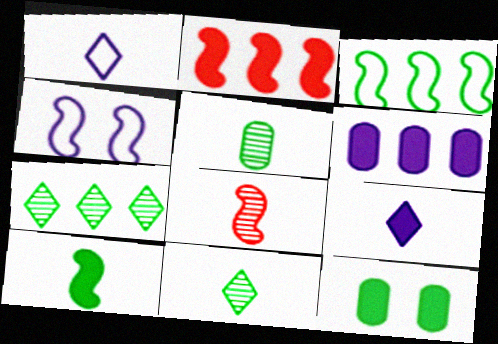[[2, 9, 12], 
[3, 11, 12]]